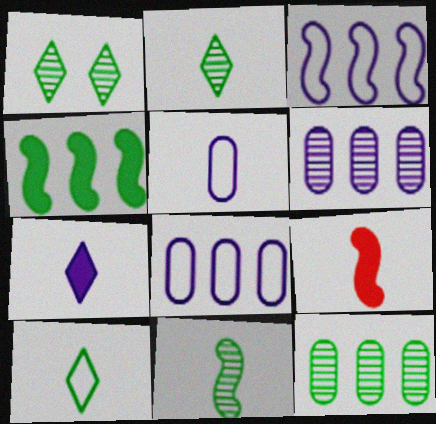[[1, 8, 9], 
[1, 11, 12], 
[2, 5, 9]]